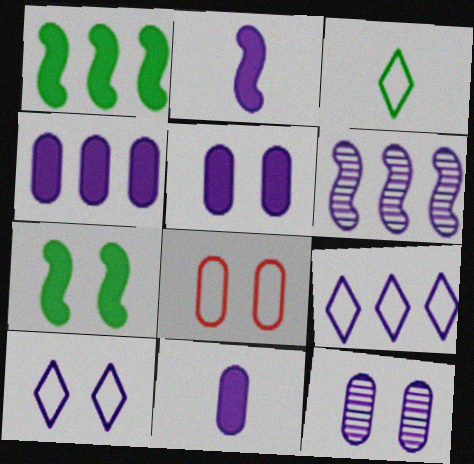[[2, 9, 12], 
[4, 5, 11], 
[4, 6, 9], 
[6, 10, 11]]